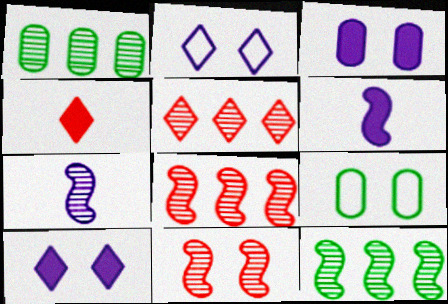[[5, 6, 9], 
[7, 11, 12], 
[9, 10, 11]]